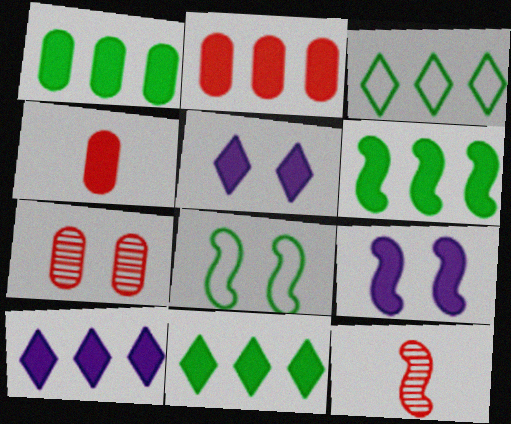[[1, 6, 11], 
[2, 6, 10], 
[4, 5, 6], 
[4, 9, 11], 
[5, 7, 8]]